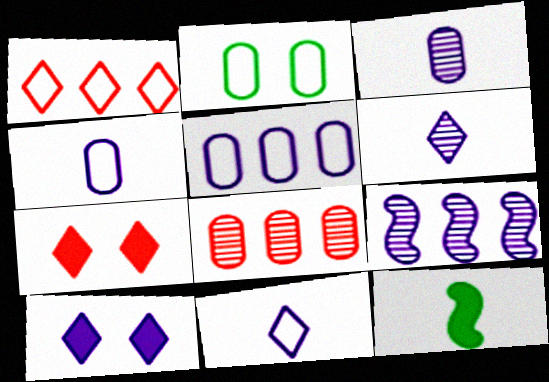[[4, 9, 10]]